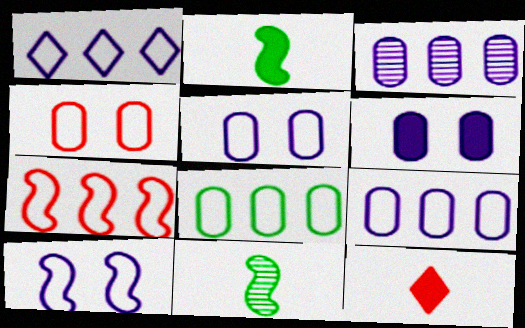[[1, 7, 8]]